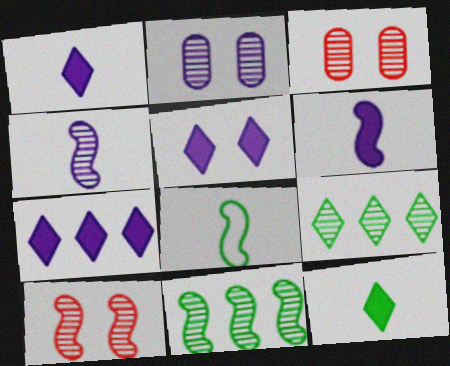[[1, 5, 7], 
[3, 4, 9], 
[3, 7, 8], 
[4, 10, 11]]